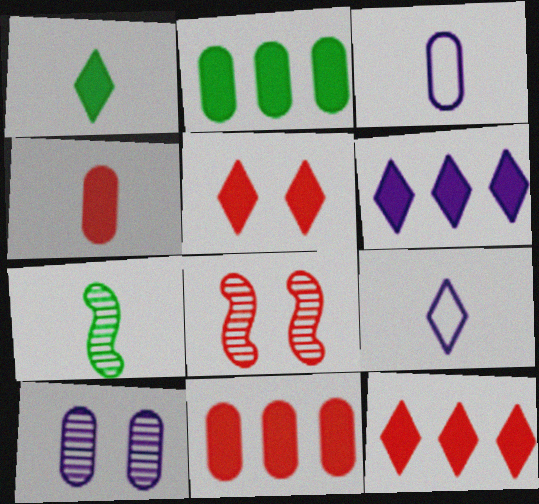[[1, 5, 6], 
[2, 8, 9], 
[4, 7, 9]]